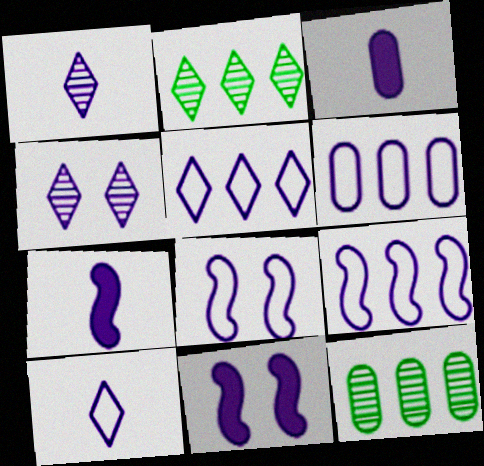[[1, 6, 11], 
[3, 4, 9], 
[4, 6, 7], 
[5, 6, 9], 
[6, 8, 10]]